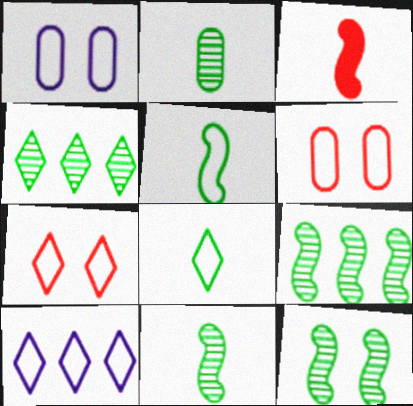[[1, 3, 4], 
[2, 4, 12], 
[5, 6, 10], 
[7, 8, 10], 
[9, 11, 12]]